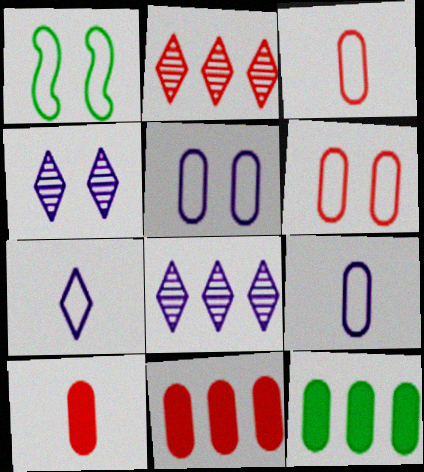[[1, 8, 10]]